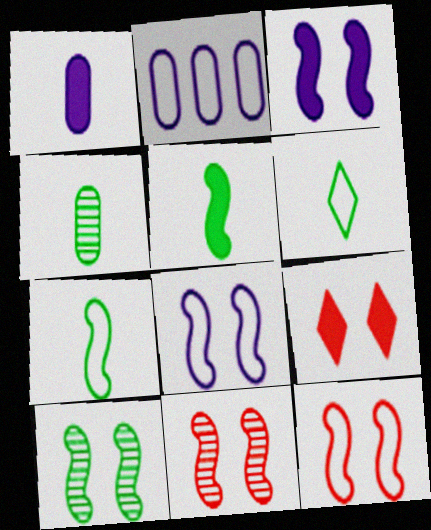[[2, 6, 12], 
[3, 10, 12], 
[4, 5, 6]]